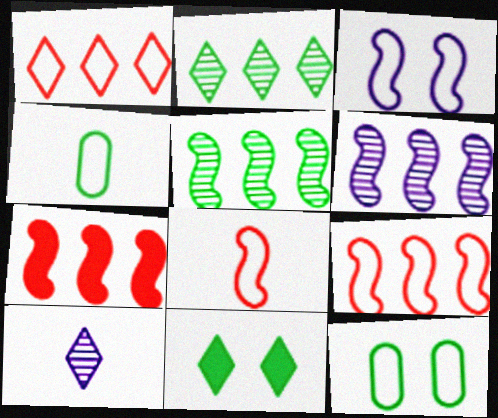[[1, 3, 4], 
[1, 10, 11], 
[4, 5, 11], 
[7, 10, 12]]